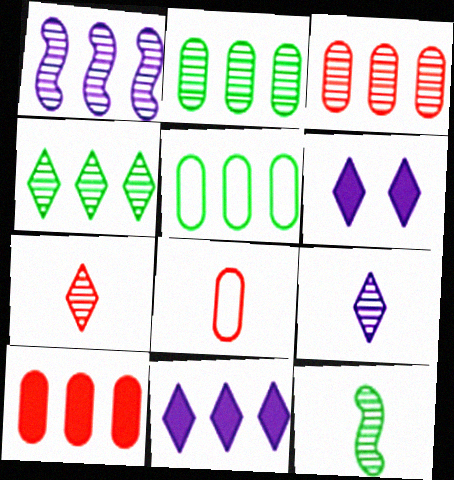[[1, 3, 4]]